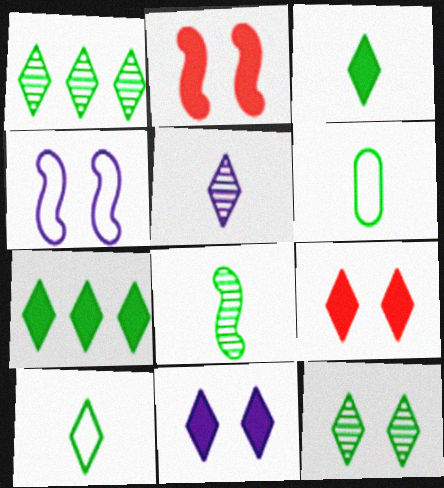[[3, 6, 8], 
[7, 10, 12]]